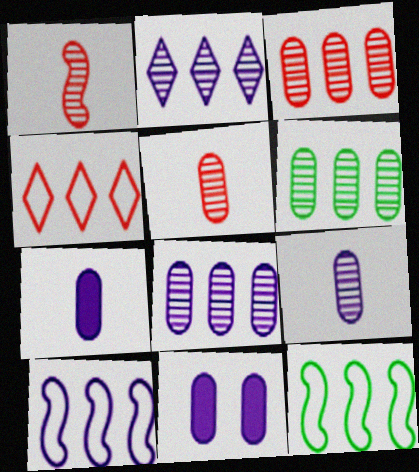[[3, 6, 8]]